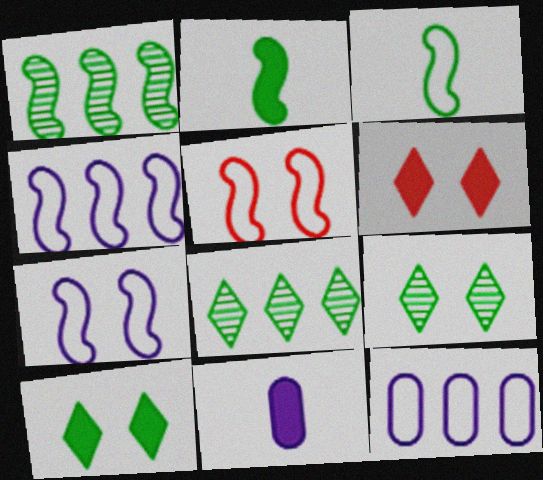[[3, 4, 5], 
[5, 8, 11]]